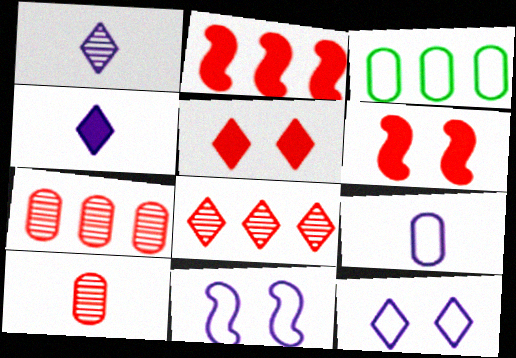[[1, 3, 6]]